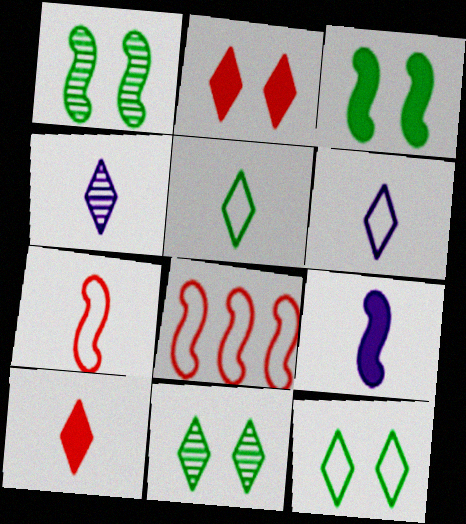[[1, 8, 9], 
[4, 5, 10]]